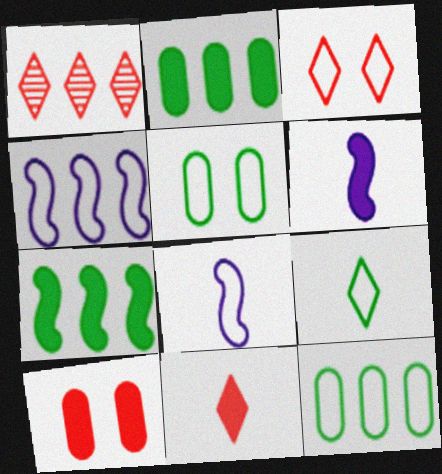[[1, 2, 4], 
[1, 3, 11], 
[1, 5, 6], 
[3, 8, 12]]